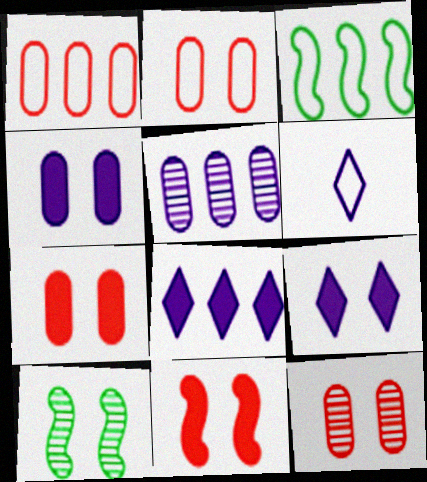[[2, 3, 6], 
[2, 7, 12], 
[2, 9, 10]]